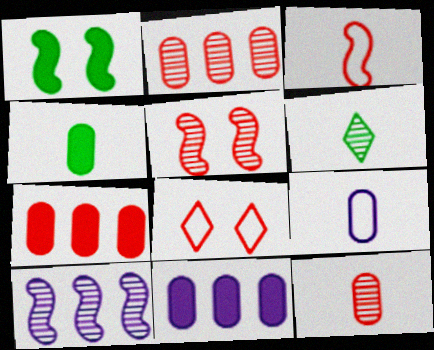[[1, 3, 10], 
[4, 8, 10], 
[4, 9, 12]]